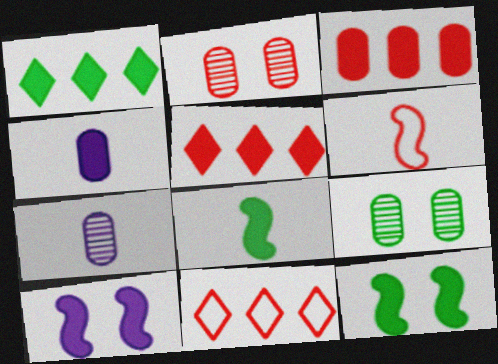[[2, 5, 6], 
[4, 5, 12], 
[7, 11, 12]]